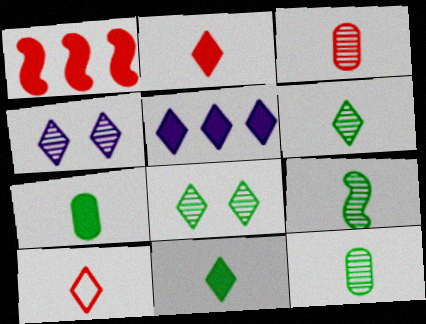[[5, 8, 10], 
[6, 9, 12]]